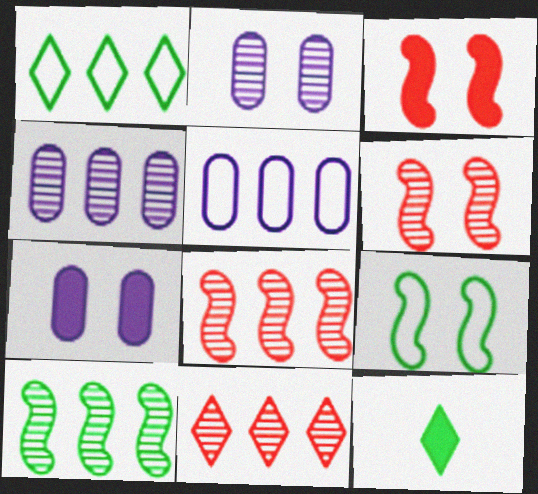[[4, 10, 11], 
[5, 6, 12]]